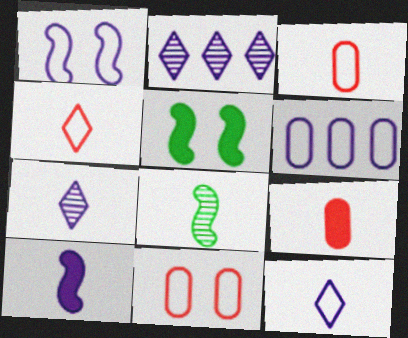[[1, 6, 12], 
[2, 3, 5], 
[8, 9, 12]]